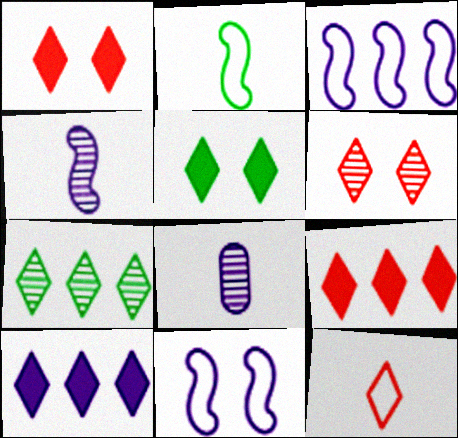[[6, 9, 12], 
[8, 10, 11]]